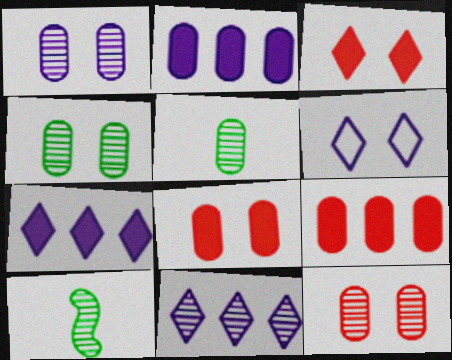[[1, 4, 12], 
[6, 9, 10], 
[10, 11, 12]]